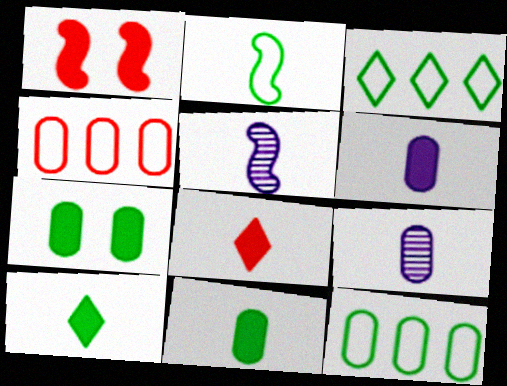[[1, 3, 9], 
[2, 8, 9], 
[4, 7, 9]]